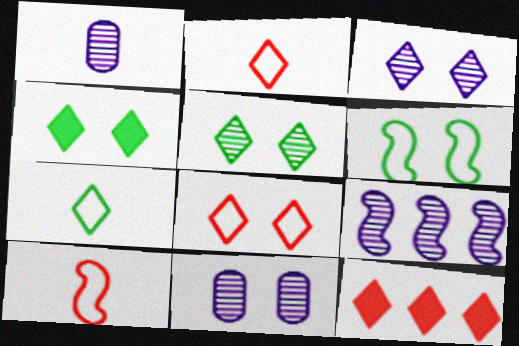[[1, 3, 9], 
[1, 6, 12], 
[3, 4, 8], 
[3, 7, 12]]